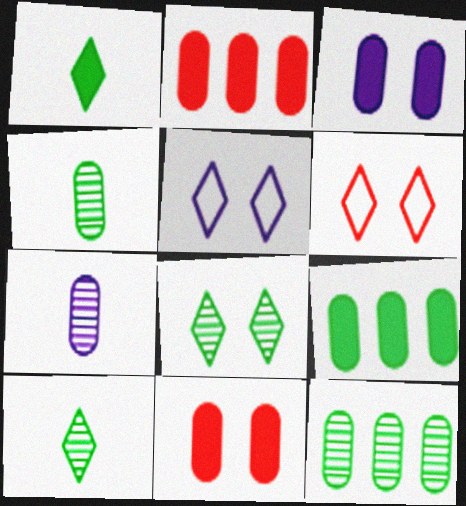[]